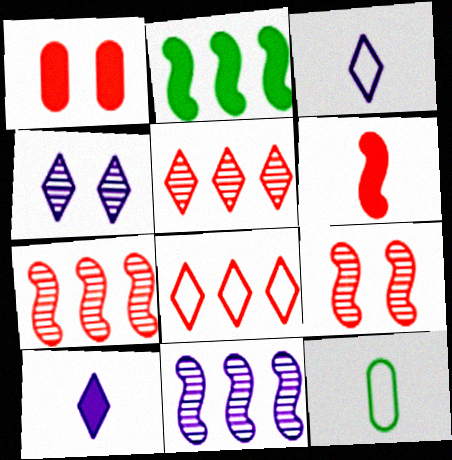[[1, 2, 10]]